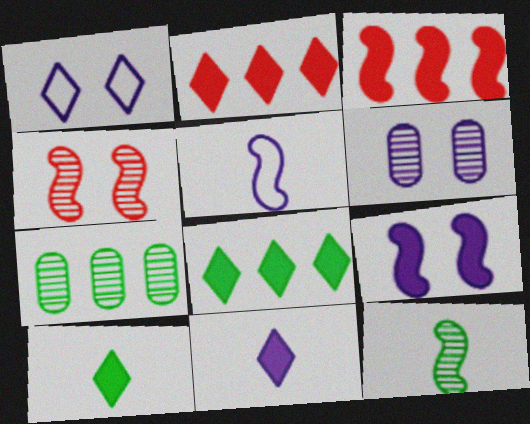[[1, 6, 9]]